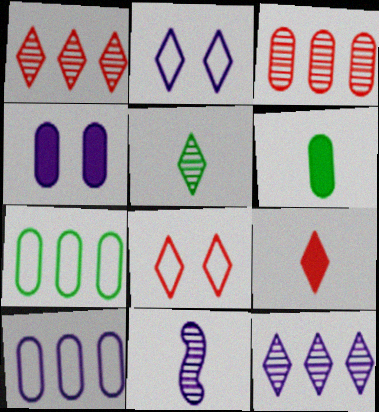[[1, 8, 9]]